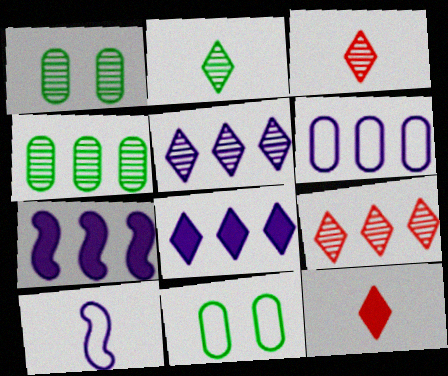[[3, 7, 11], 
[5, 6, 7]]